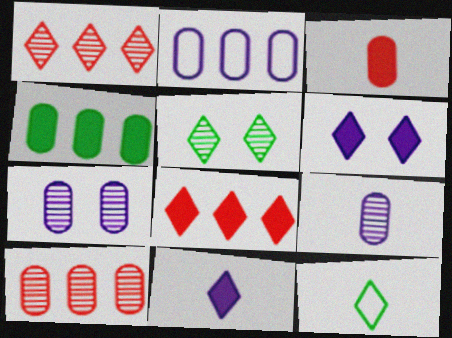[[1, 6, 12], 
[2, 4, 10]]